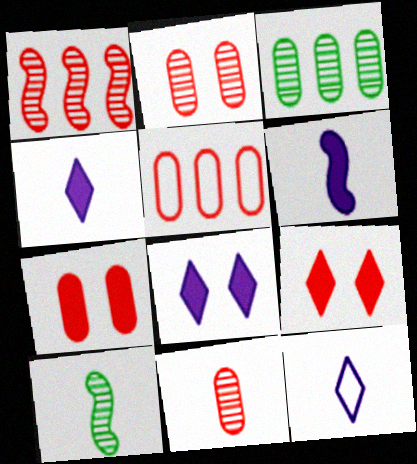[[5, 7, 11], 
[5, 8, 10]]